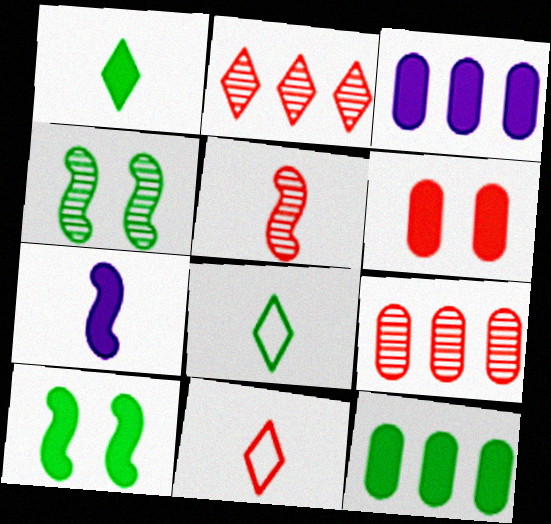[[1, 10, 12], 
[3, 4, 11], 
[4, 8, 12]]